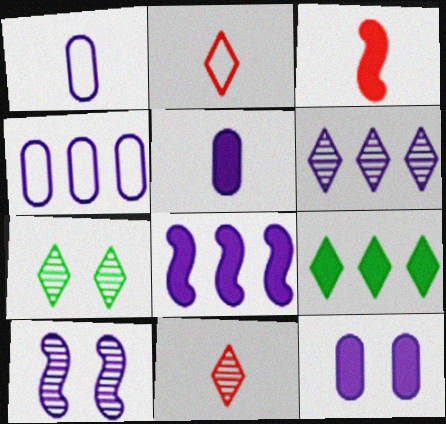[[3, 4, 7], 
[3, 9, 12], 
[4, 6, 8], 
[6, 7, 11]]